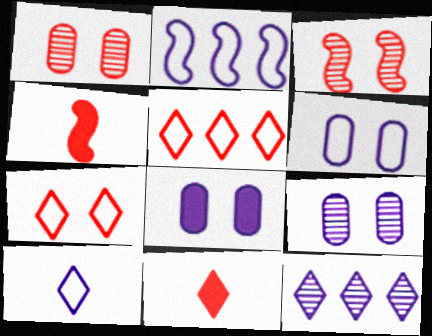[[1, 4, 5], 
[2, 6, 10], 
[6, 8, 9]]